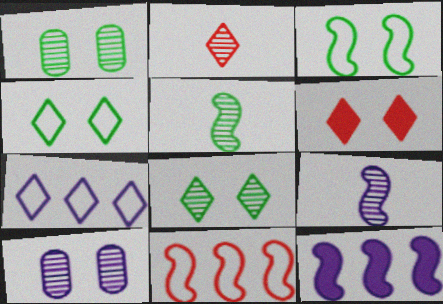[[3, 6, 10]]